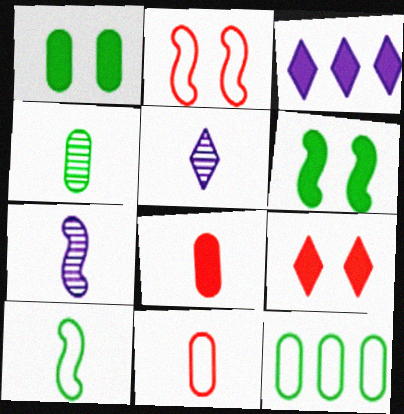[[1, 4, 12], 
[2, 3, 4], 
[3, 6, 8], 
[5, 8, 10], 
[7, 9, 12]]